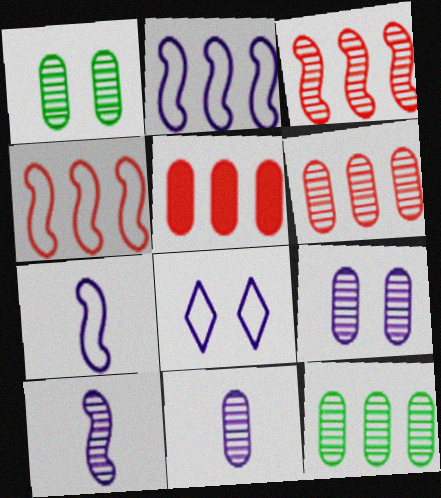[[1, 6, 11]]